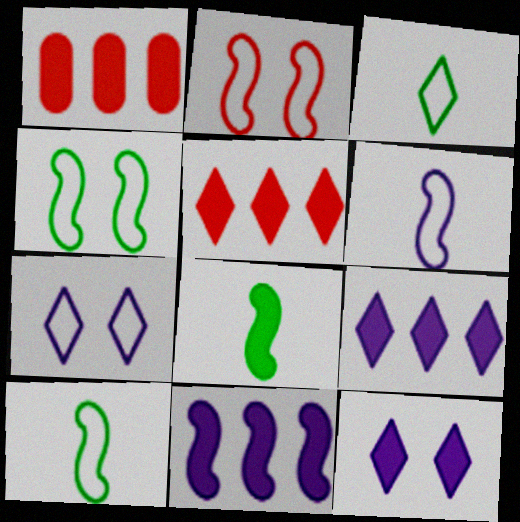[[1, 8, 12]]